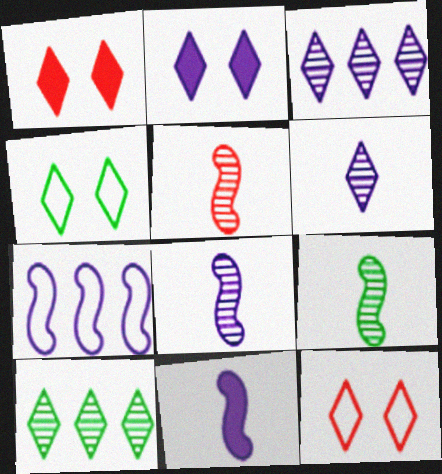[[5, 8, 9]]